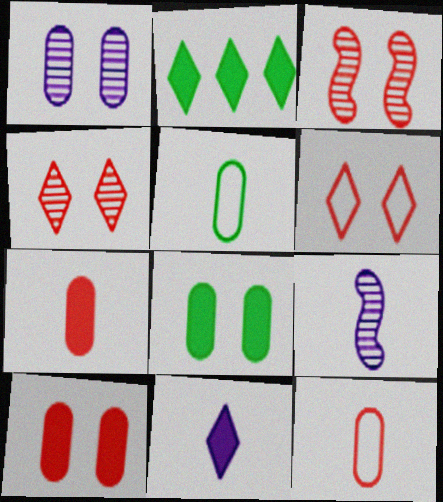[[3, 6, 10]]